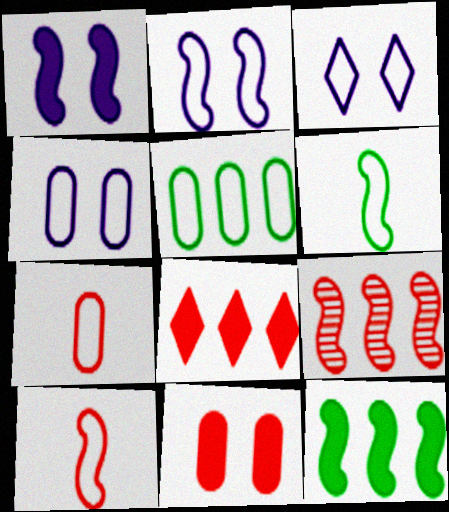[[1, 6, 9], 
[2, 3, 4], 
[3, 5, 10], 
[4, 5, 7]]